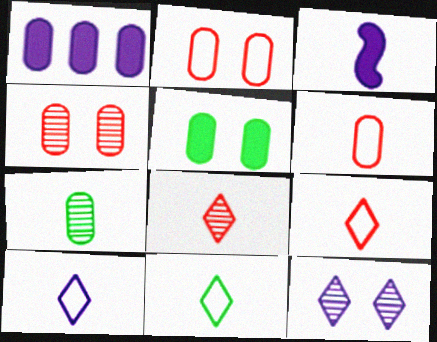[[1, 2, 7], 
[3, 7, 9], 
[9, 10, 11]]